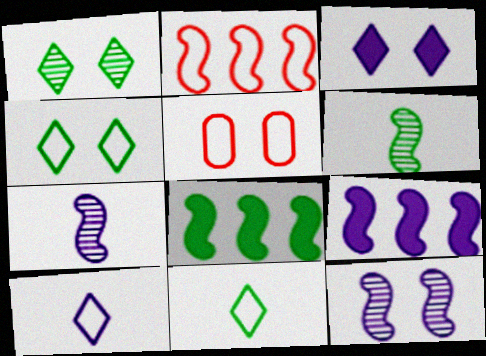[]